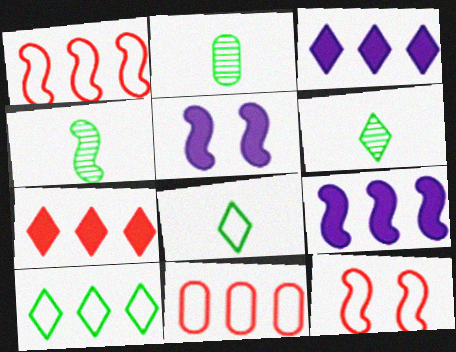[[1, 4, 5], 
[2, 3, 12], 
[2, 4, 6], 
[4, 9, 12], 
[5, 6, 11]]